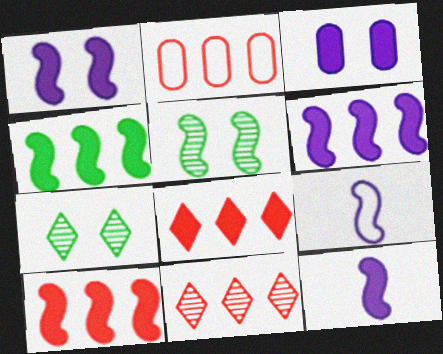[[1, 6, 12], 
[2, 7, 12], 
[2, 10, 11], 
[4, 6, 10], 
[5, 9, 10]]